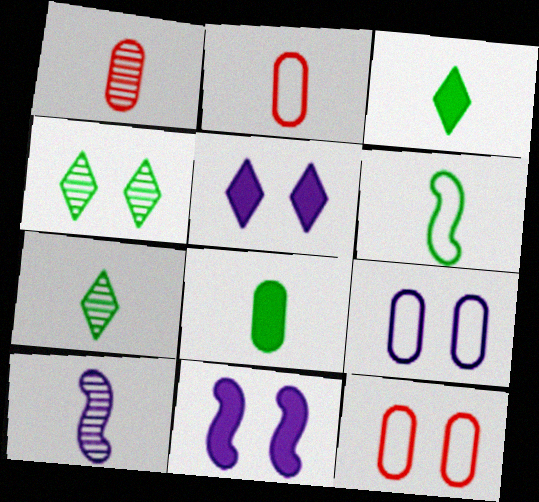[[1, 7, 10], 
[2, 3, 10], 
[4, 11, 12], 
[6, 7, 8]]